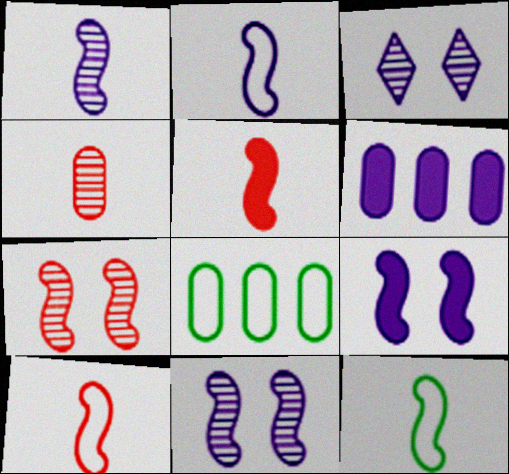[[1, 5, 12], 
[2, 3, 6], 
[2, 10, 12], 
[3, 5, 8]]